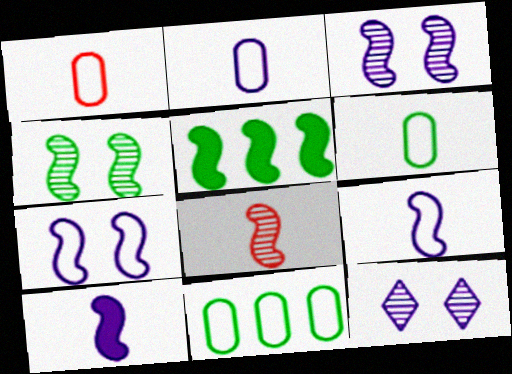[[1, 2, 6], 
[1, 5, 12], 
[5, 7, 8]]